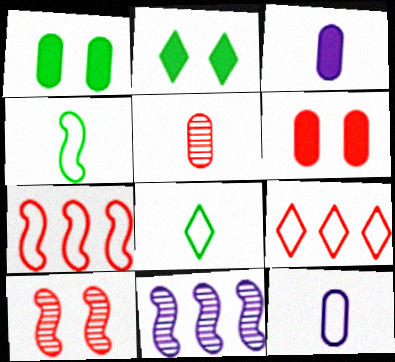[[6, 8, 11]]